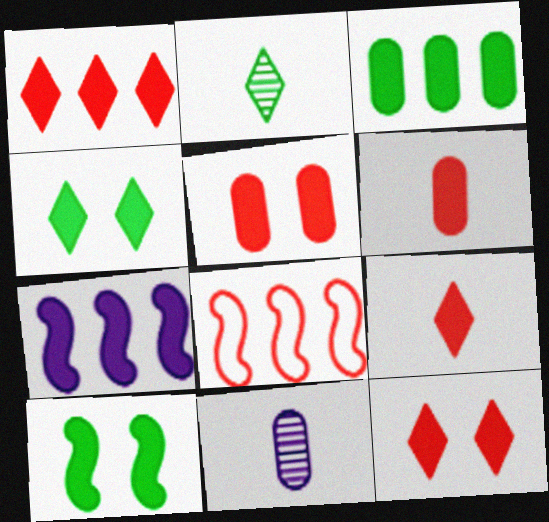[[1, 3, 7], 
[1, 9, 12], 
[4, 6, 7], 
[4, 8, 11]]